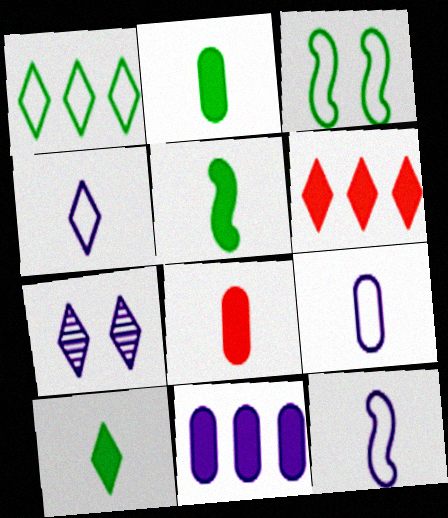[[2, 5, 10], 
[4, 9, 12], 
[7, 11, 12]]